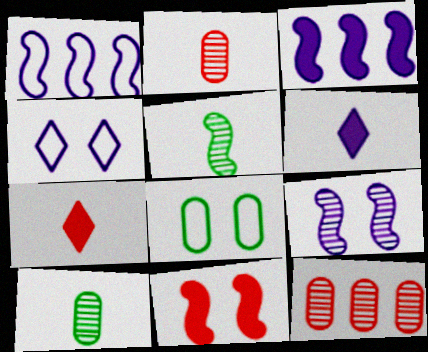[[1, 5, 11]]